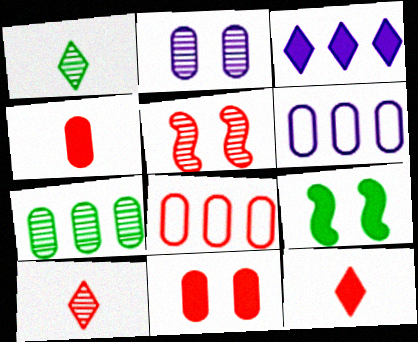[[3, 4, 9], 
[5, 8, 12], 
[6, 9, 10]]